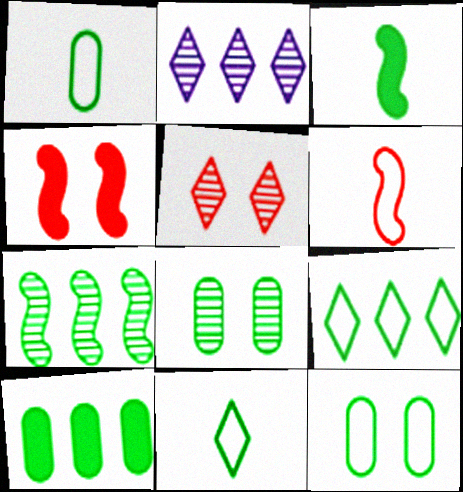[[1, 2, 4], 
[1, 8, 10], 
[3, 8, 9], 
[7, 9, 10]]